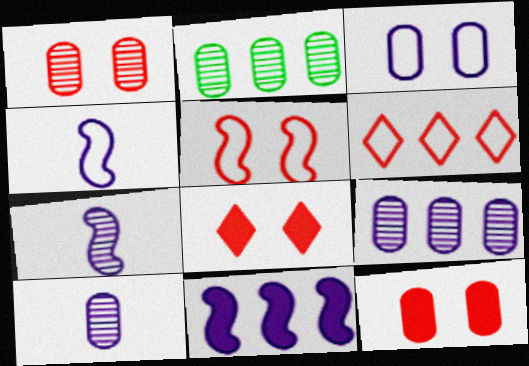[[1, 2, 10], 
[1, 5, 8], 
[2, 4, 8], 
[2, 6, 11]]